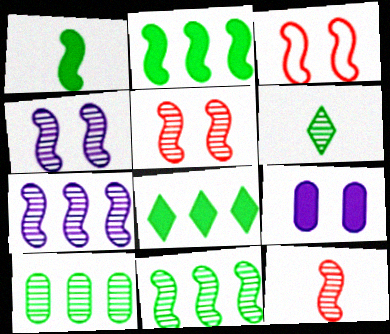[[1, 3, 7], 
[4, 11, 12]]